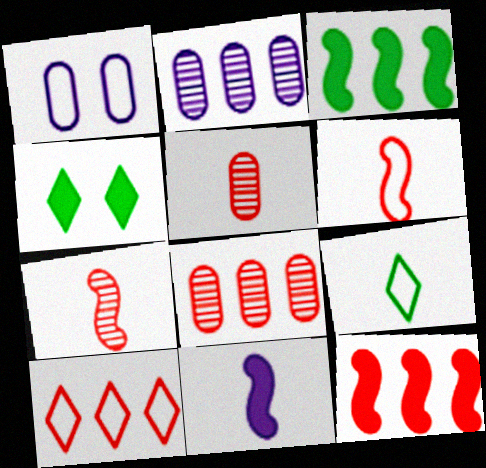[[2, 3, 10], 
[2, 4, 6], 
[5, 9, 11], 
[8, 10, 12]]